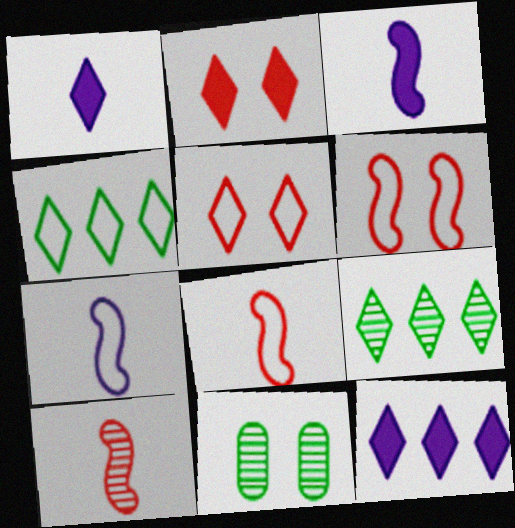[[1, 5, 9], 
[8, 11, 12]]